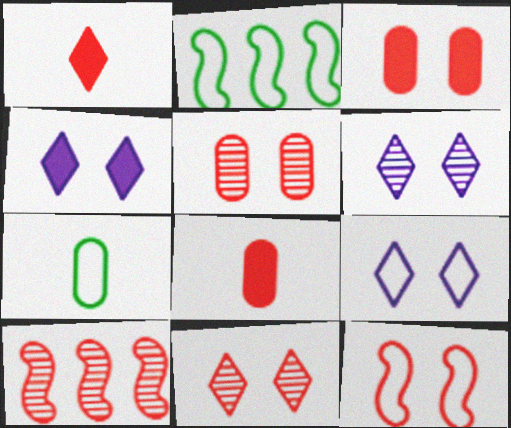[[2, 6, 8], 
[3, 11, 12], 
[4, 6, 9], 
[4, 7, 10]]